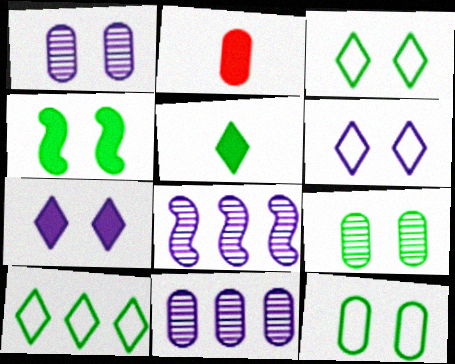[[2, 3, 8], 
[2, 11, 12], 
[3, 4, 9]]